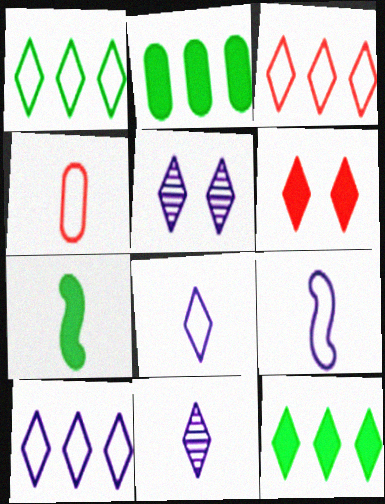[[1, 3, 10], 
[1, 6, 11], 
[4, 7, 11]]